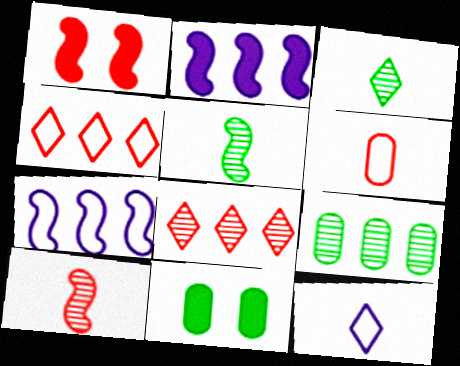[[1, 5, 7], 
[1, 6, 8], 
[1, 9, 12], 
[2, 4, 9]]